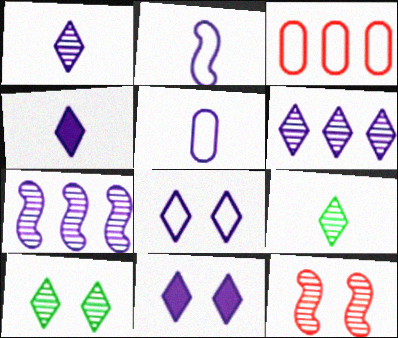[[4, 6, 8], 
[5, 7, 11]]